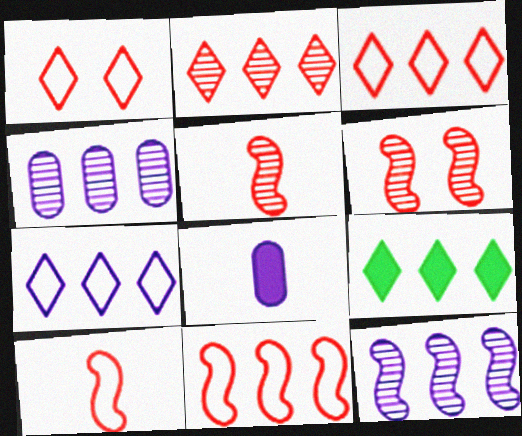[[2, 7, 9], 
[4, 9, 11]]